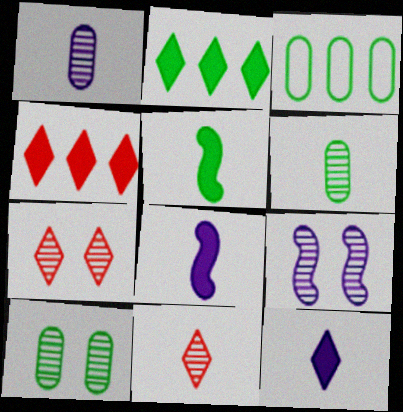[[3, 7, 8], 
[7, 9, 10]]